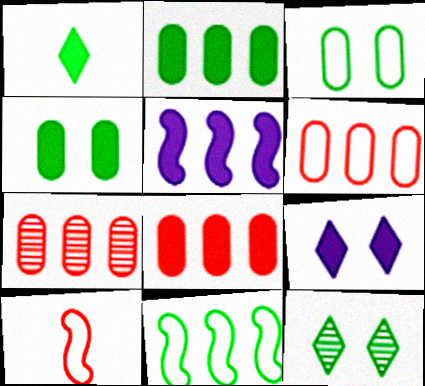[[6, 7, 8]]